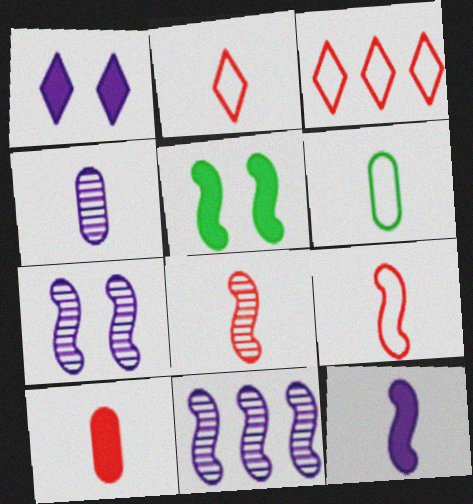[[2, 8, 10], 
[3, 4, 5], 
[4, 6, 10], 
[5, 9, 11]]